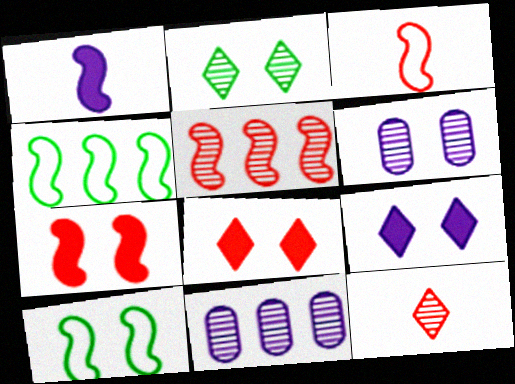[[1, 5, 10], 
[3, 5, 7], 
[6, 8, 10]]